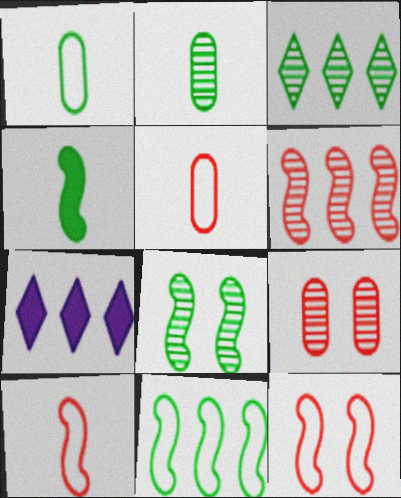[[2, 3, 8], 
[2, 7, 12], 
[4, 8, 11], 
[5, 7, 8]]